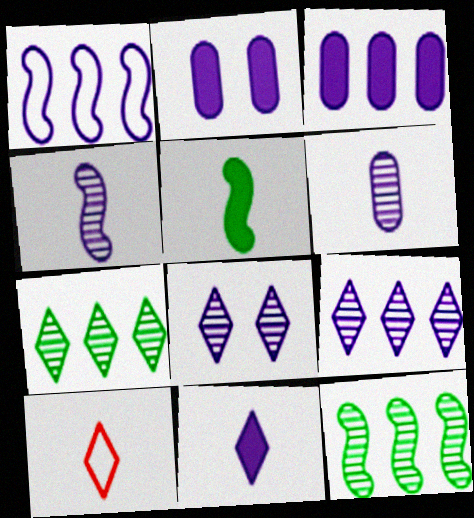[[1, 3, 9], 
[2, 10, 12], 
[5, 6, 10]]